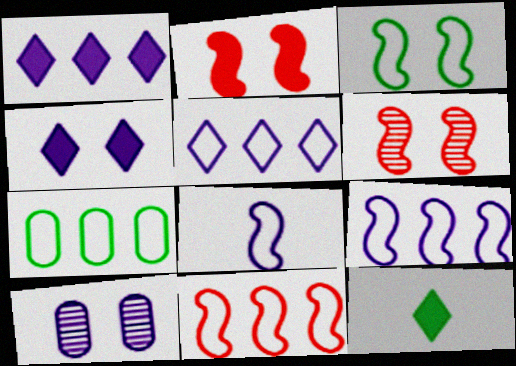[[1, 8, 10], 
[3, 8, 11], 
[5, 7, 11], 
[10, 11, 12]]